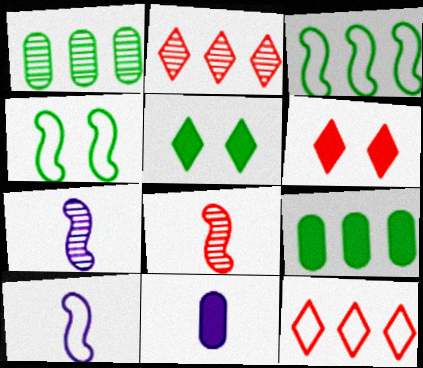[[1, 6, 10], 
[2, 4, 11]]